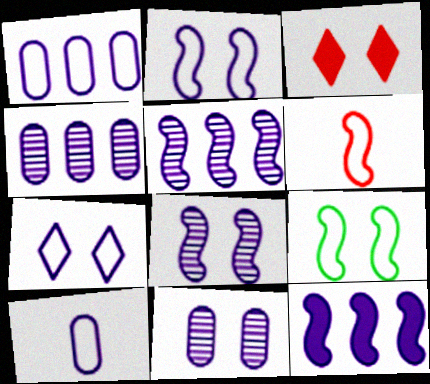[[3, 9, 11]]